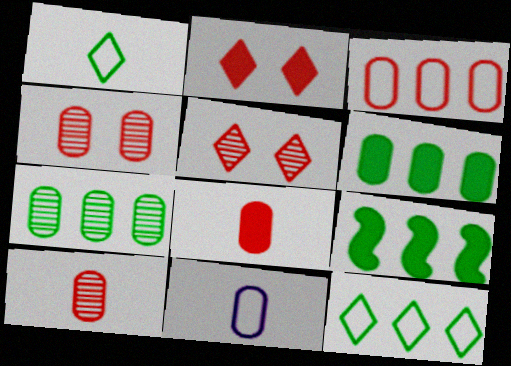[[3, 4, 8], 
[4, 6, 11], 
[5, 9, 11], 
[7, 9, 12]]